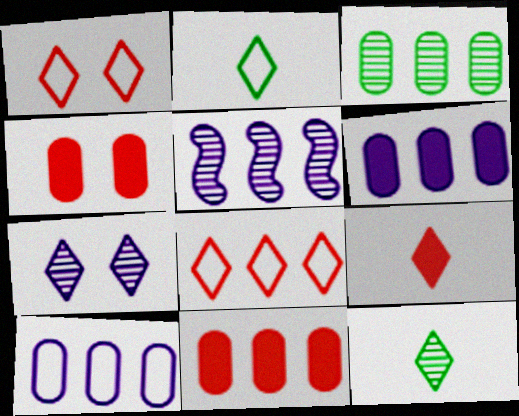[[2, 4, 5], 
[3, 10, 11]]